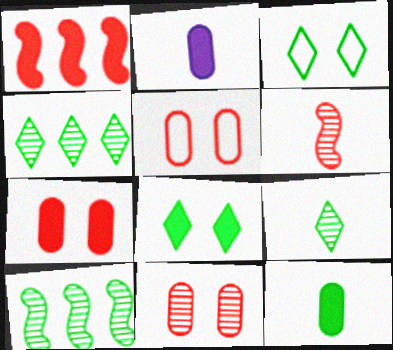[[1, 2, 8], 
[3, 10, 12], 
[5, 7, 11]]